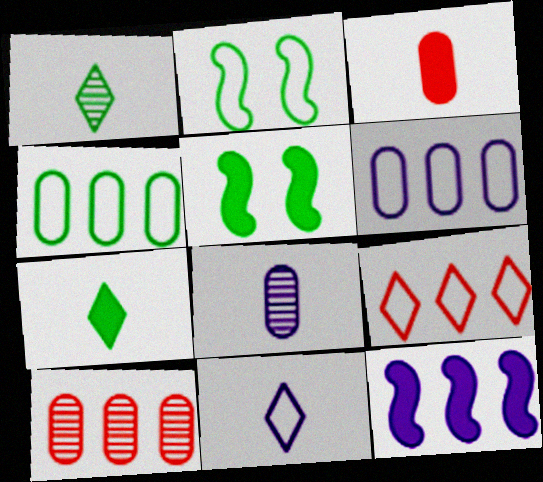[[1, 4, 5], 
[5, 8, 9], 
[5, 10, 11]]